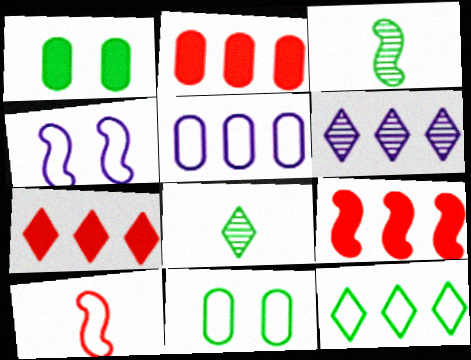[[1, 3, 12], 
[1, 6, 10], 
[2, 4, 8], 
[2, 7, 9], 
[3, 4, 9], 
[6, 7, 12]]